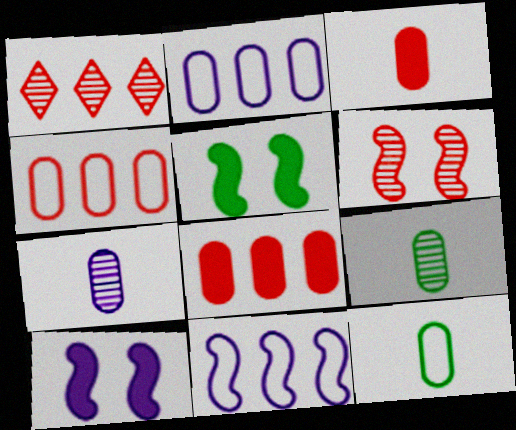[[1, 10, 12], 
[3, 7, 12]]